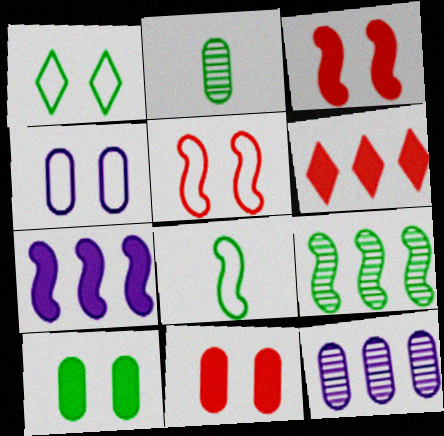[[1, 4, 5]]